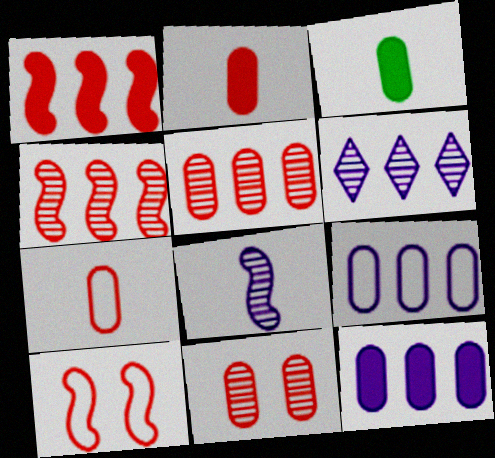[[3, 6, 10], 
[3, 9, 11]]